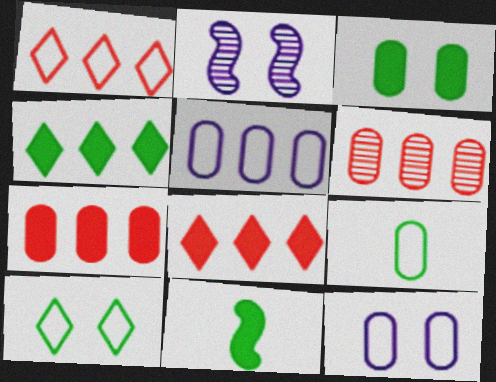[[2, 8, 9], 
[3, 4, 11]]